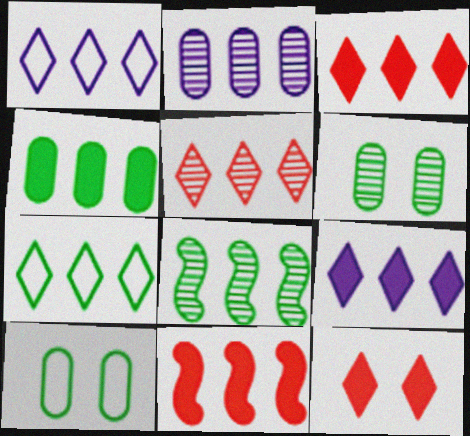[[2, 5, 8], 
[2, 7, 11], 
[4, 7, 8], 
[4, 9, 11], 
[5, 7, 9]]